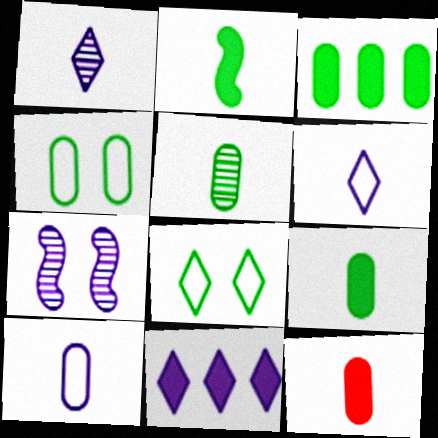[[3, 4, 5], 
[5, 10, 12], 
[7, 10, 11]]